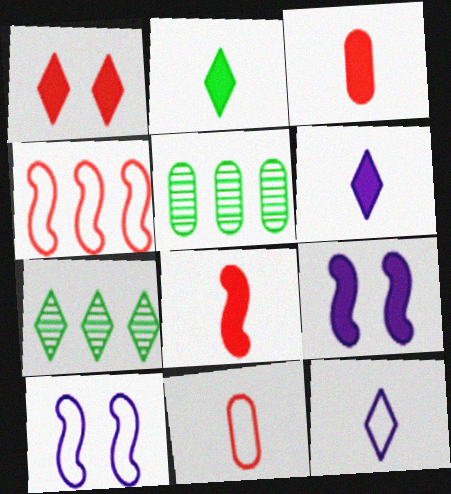[[1, 7, 12], 
[3, 7, 10], 
[7, 9, 11]]